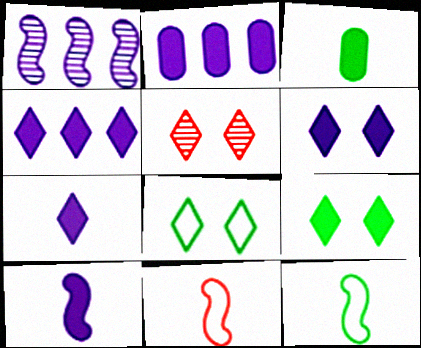[[2, 5, 12], 
[2, 6, 10], 
[4, 6, 7], 
[5, 6, 8]]